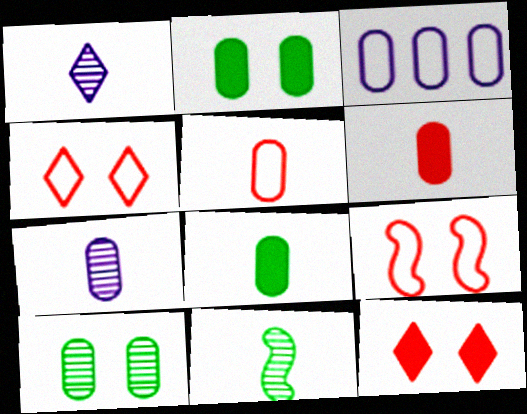[[3, 6, 10], 
[3, 11, 12], 
[5, 7, 8]]